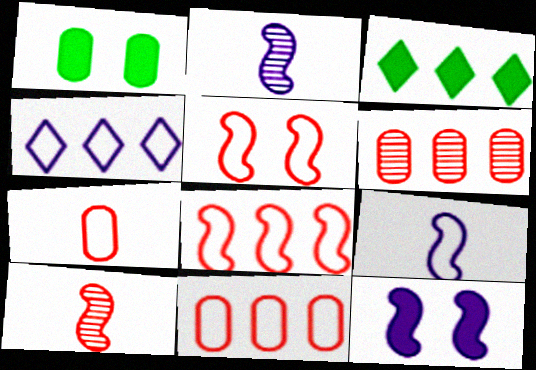[[1, 4, 10]]